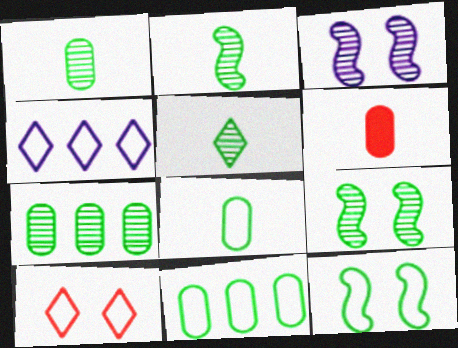[[1, 2, 5], 
[4, 6, 9], 
[5, 7, 9]]